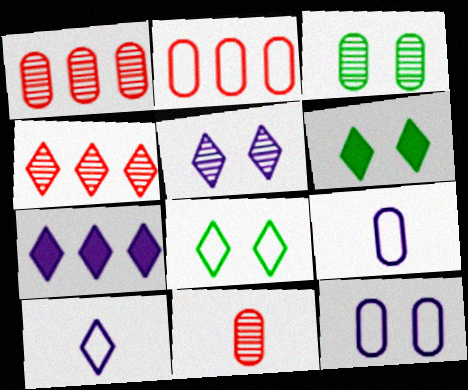[[4, 6, 10], 
[5, 7, 10]]